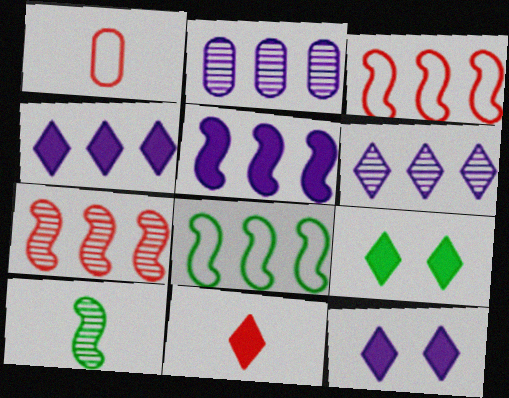[[4, 9, 11], 
[5, 7, 8]]